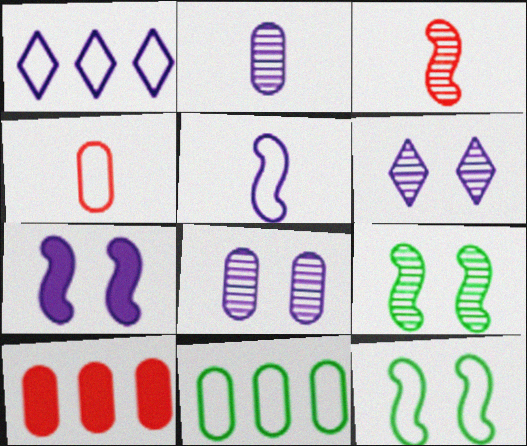[[1, 2, 7], 
[1, 4, 12]]